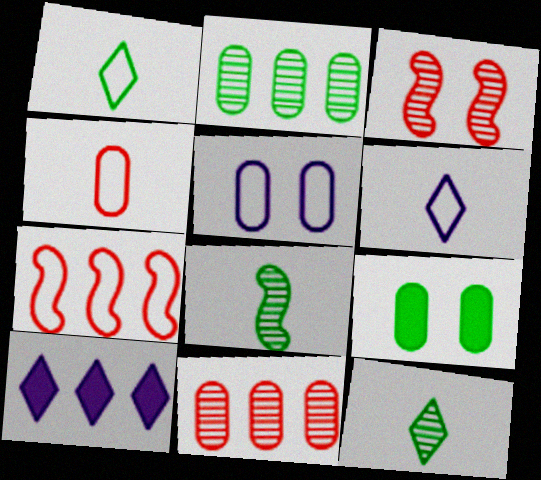[[1, 5, 7], 
[2, 7, 10]]